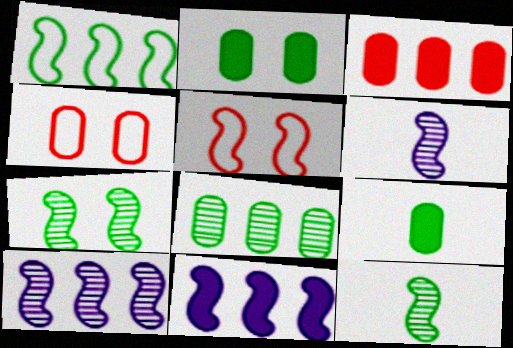[[5, 11, 12]]